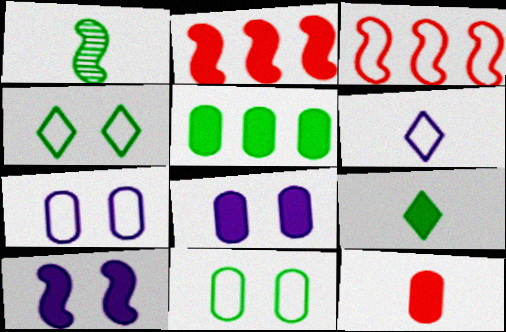[[1, 3, 10], 
[1, 4, 5], 
[1, 6, 12], 
[2, 8, 9], 
[3, 6, 11], 
[5, 8, 12]]